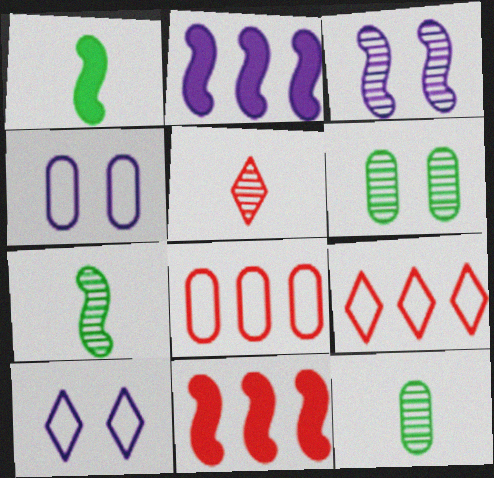[[10, 11, 12]]